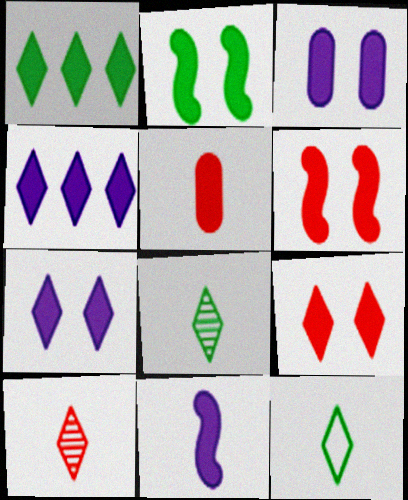[[2, 3, 9], 
[2, 4, 5], 
[3, 4, 11]]